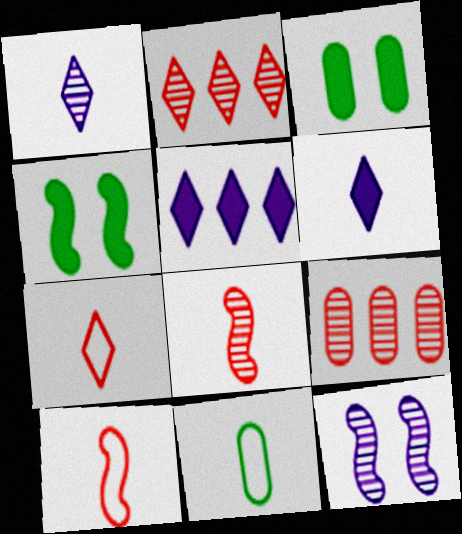[[6, 8, 11]]